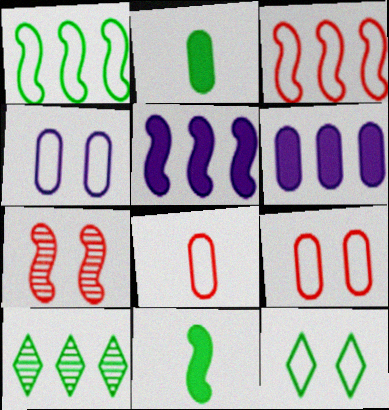[[3, 6, 10]]